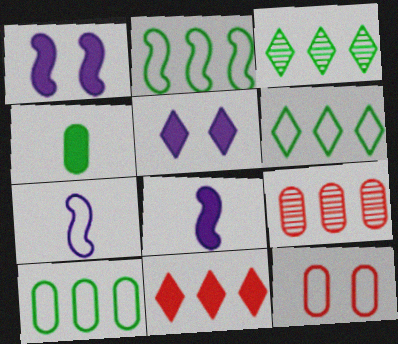[[1, 4, 11], 
[2, 6, 10], 
[3, 8, 12], 
[6, 7, 12]]